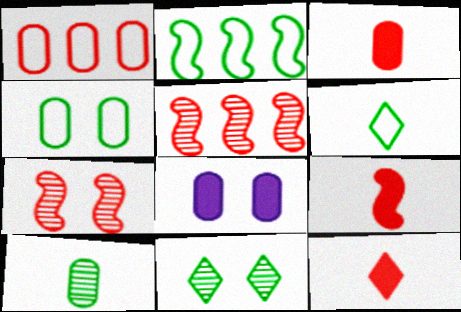[[1, 7, 12], 
[1, 8, 10], 
[2, 4, 6], 
[3, 9, 12], 
[5, 6, 8]]